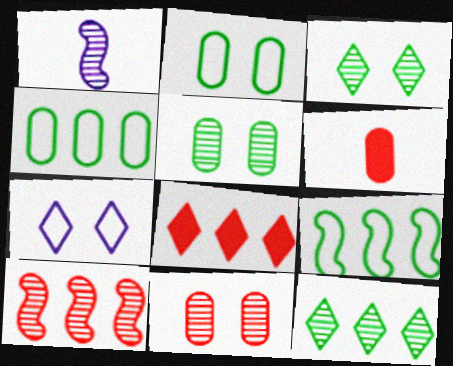[[1, 2, 8], 
[1, 11, 12]]